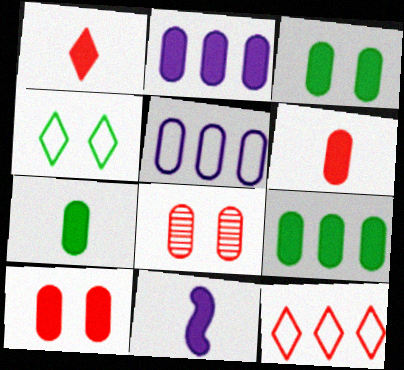[[1, 7, 11], 
[2, 3, 6], 
[2, 7, 10], 
[3, 7, 9], 
[5, 7, 8]]